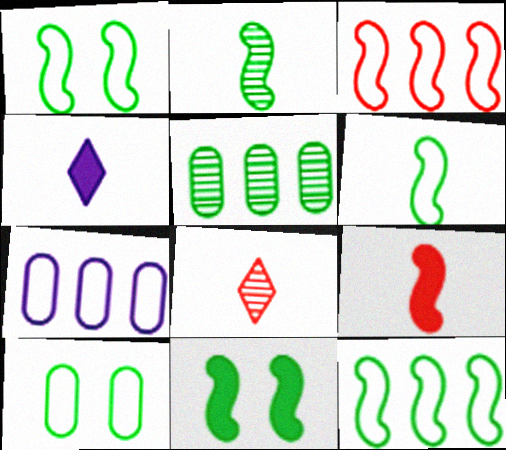[[1, 6, 12], 
[2, 11, 12], 
[7, 8, 11]]